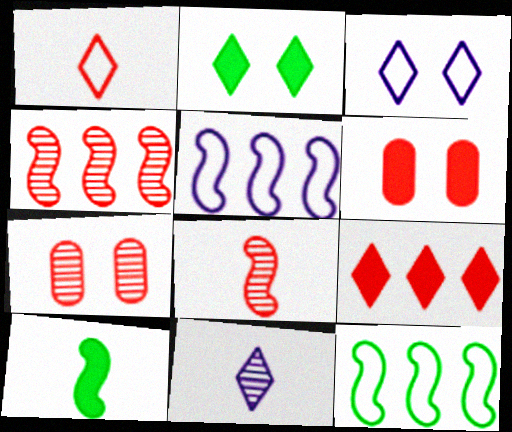[[1, 4, 6], 
[6, 11, 12]]